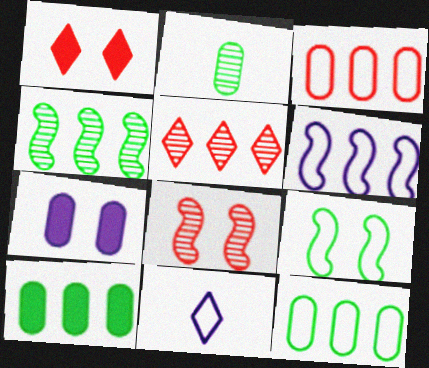[[1, 2, 6], 
[2, 3, 7], 
[3, 9, 11], 
[5, 6, 10], 
[8, 10, 11]]